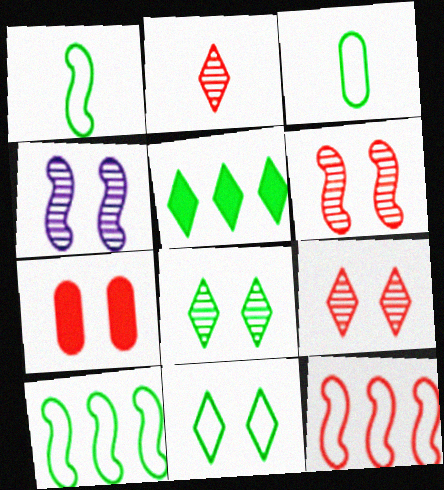[[2, 7, 12], 
[3, 10, 11], 
[4, 7, 11]]